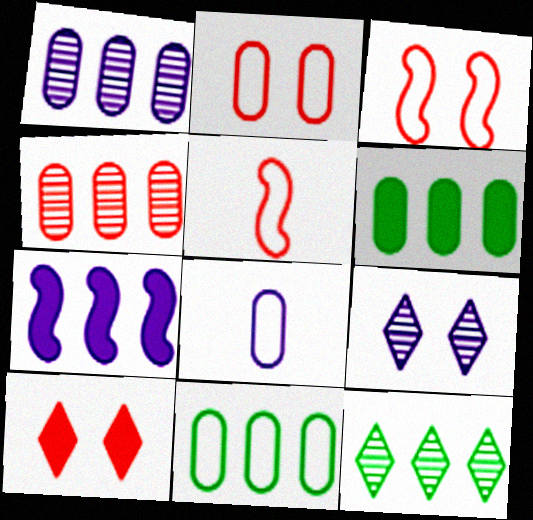[[2, 8, 11], 
[4, 5, 10], 
[5, 6, 9], 
[7, 8, 9]]